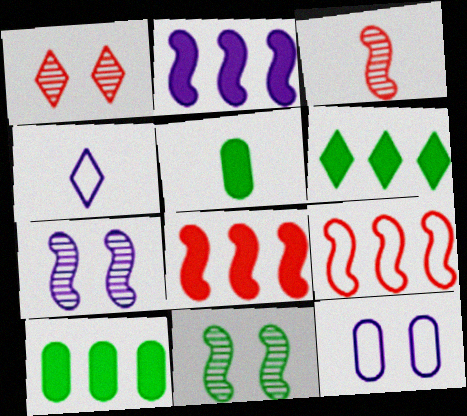[[1, 4, 6], 
[3, 4, 5], 
[3, 6, 12]]